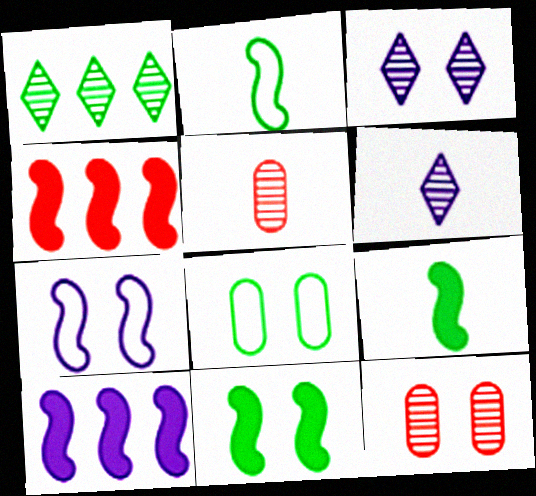[[1, 8, 9], 
[4, 6, 8]]